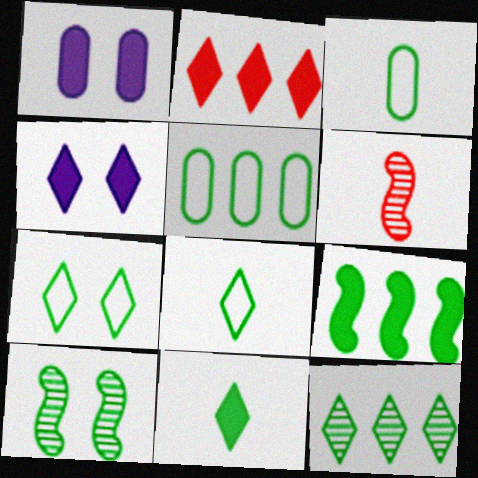[[2, 4, 11], 
[4, 5, 6], 
[5, 9, 12], 
[5, 10, 11], 
[7, 11, 12]]